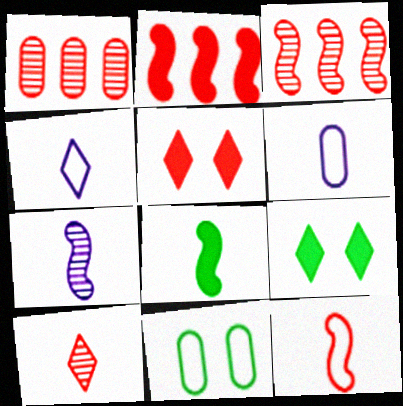[[1, 5, 12], 
[3, 6, 9], 
[6, 8, 10], 
[7, 8, 12]]